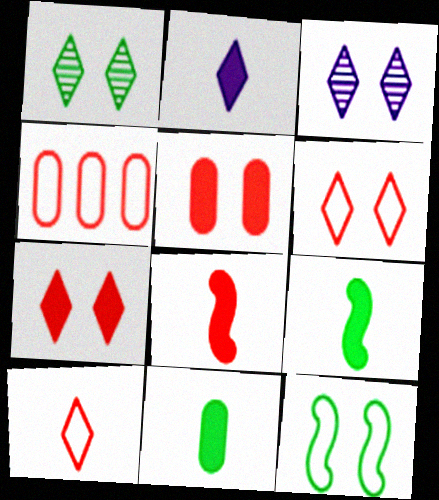[[2, 8, 11], 
[3, 4, 9], 
[3, 5, 12]]